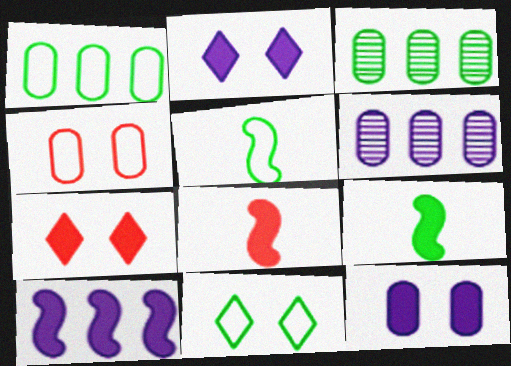[[1, 5, 11], 
[3, 9, 11], 
[5, 6, 7], 
[6, 8, 11]]